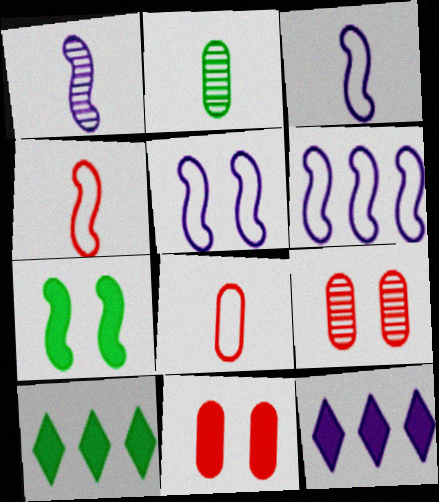[[3, 5, 6], 
[3, 9, 10]]